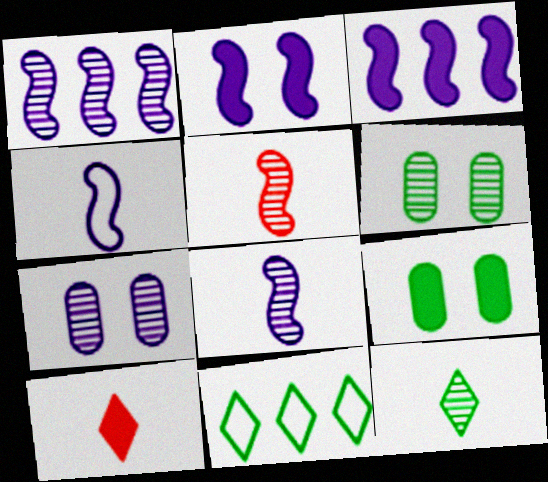[[1, 2, 4], 
[3, 9, 10]]